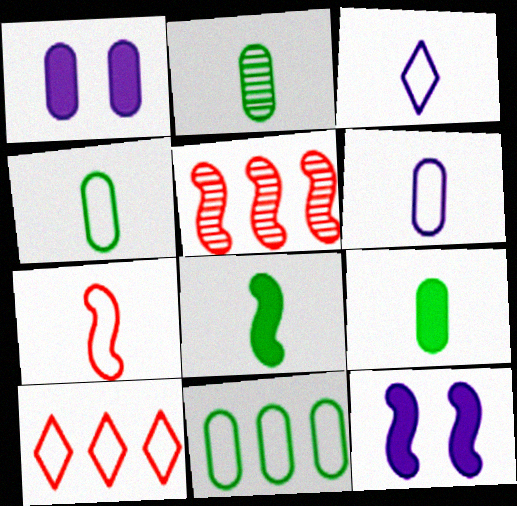[[2, 4, 9], 
[2, 10, 12], 
[3, 4, 7]]